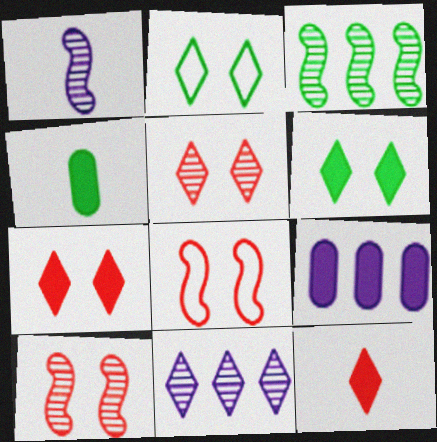[[1, 3, 10], 
[2, 3, 4], 
[2, 11, 12], 
[4, 8, 11]]